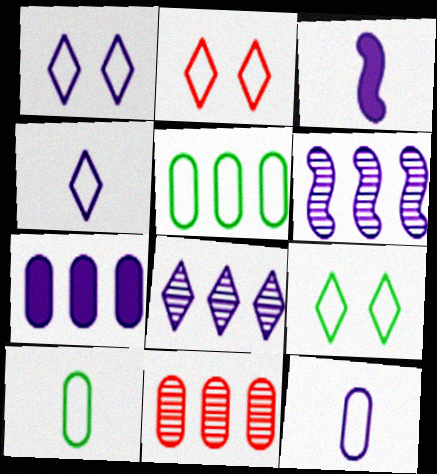[[1, 2, 9], 
[3, 9, 11], 
[5, 7, 11]]